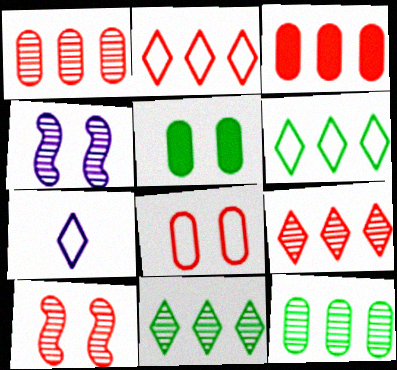[]